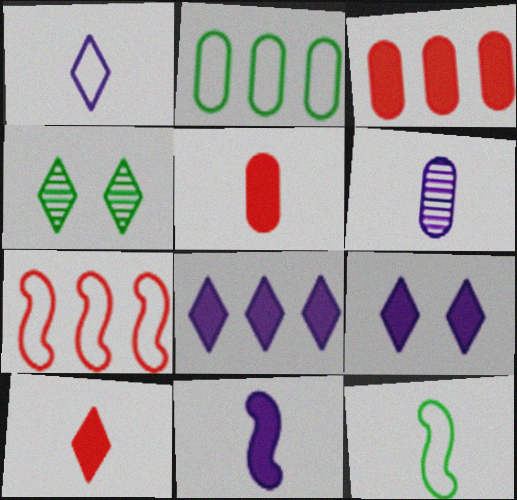[[1, 6, 11], 
[6, 10, 12]]